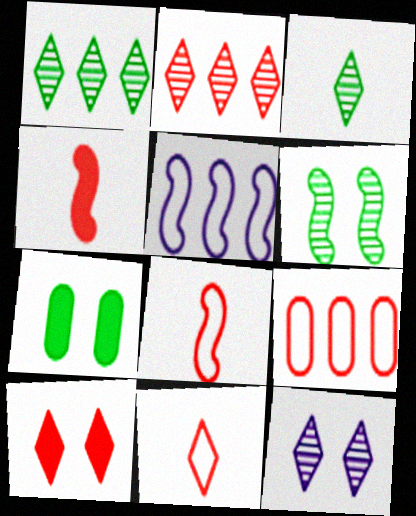[[2, 3, 12], 
[2, 10, 11], 
[4, 5, 6]]